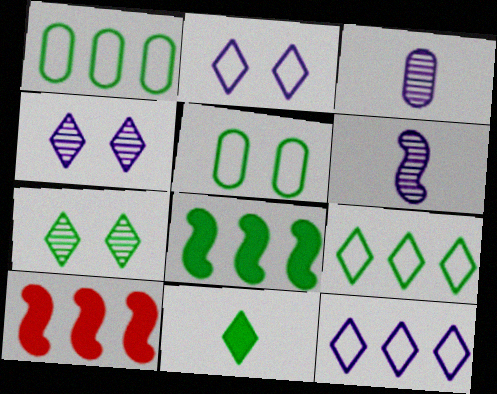[[7, 9, 11]]